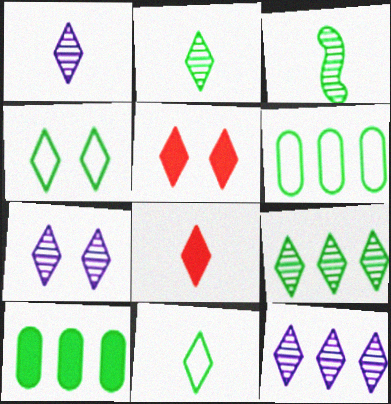[[1, 7, 12], 
[1, 8, 11], 
[3, 4, 10], 
[4, 5, 7], 
[4, 8, 12], 
[5, 11, 12]]